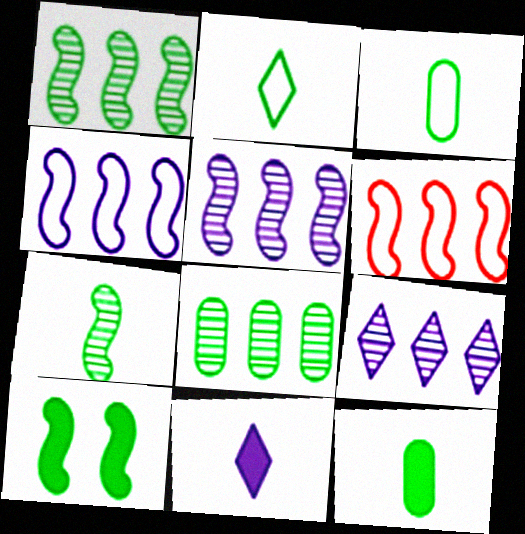[[2, 7, 12], 
[2, 8, 10]]